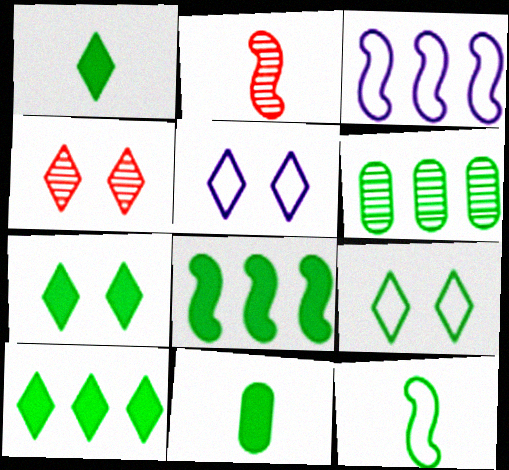[[1, 7, 10], 
[3, 4, 11], 
[4, 5, 7], 
[6, 7, 12], 
[7, 8, 11]]